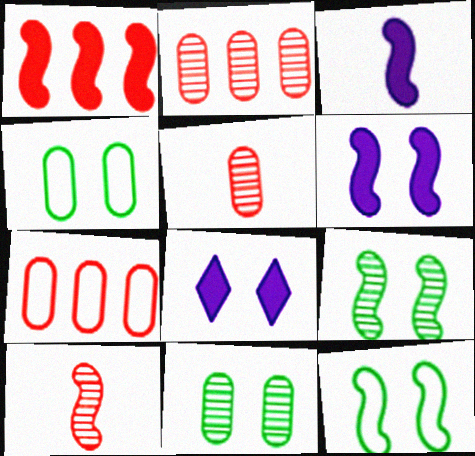[]